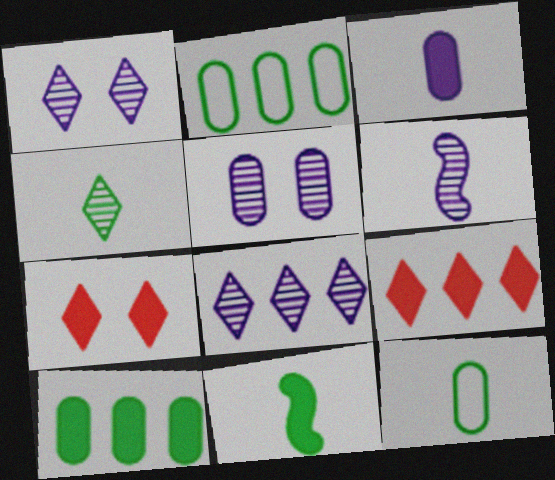[[2, 6, 7], 
[4, 11, 12], 
[5, 6, 8]]